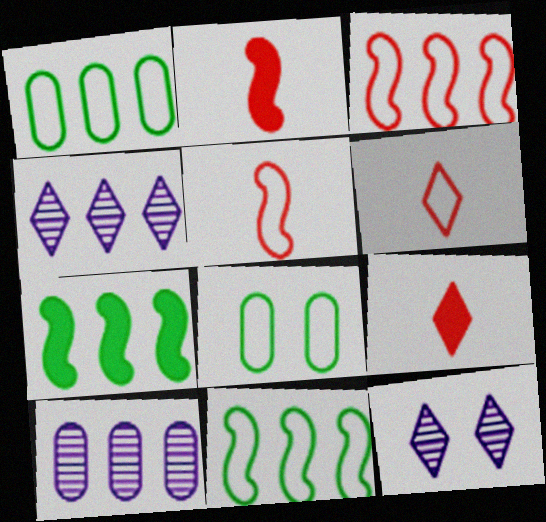[[1, 2, 12], 
[2, 4, 8]]